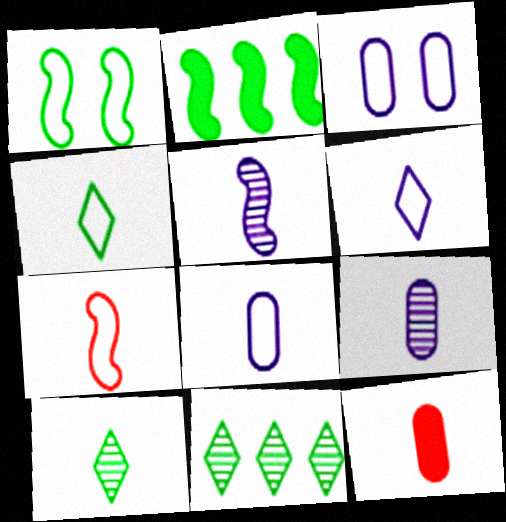[[4, 5, 12], 
[4, 7, 8]]